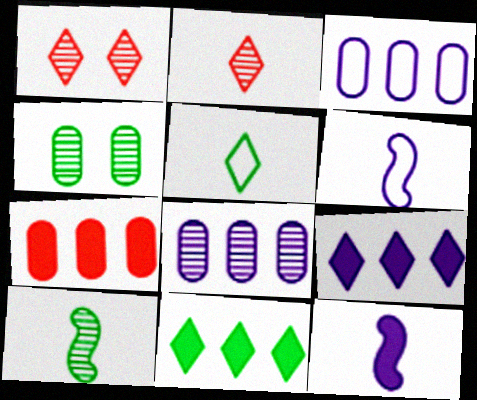[[1, 5, 9], 
[1, 8, 10]]